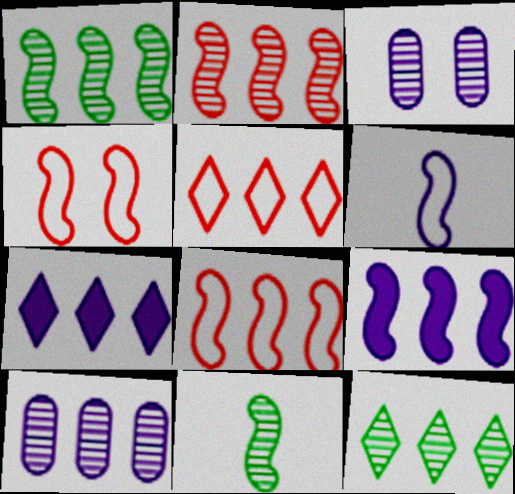[[1, 8, 9], 
[2, 10, 12], 
[3, 6, 7], 
[4, 9, 11], 
[5, 7, 12]]